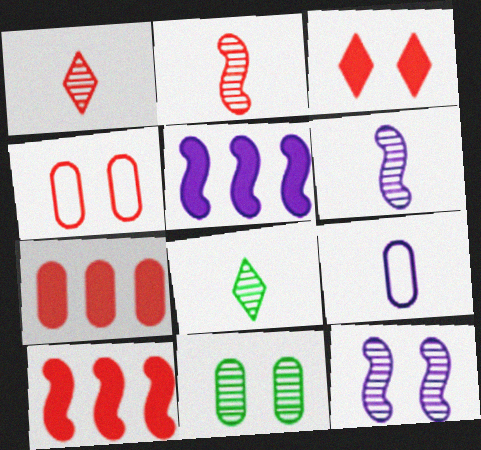[[1, 4, 10], 
[4, 5, 8], 
[7, 9, 11]]